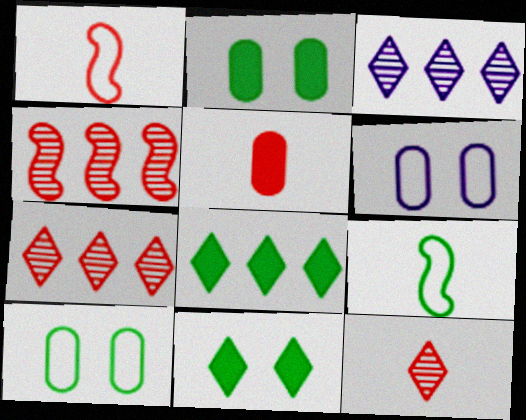[[1, 2, 3], 
[1, 5, 12]]